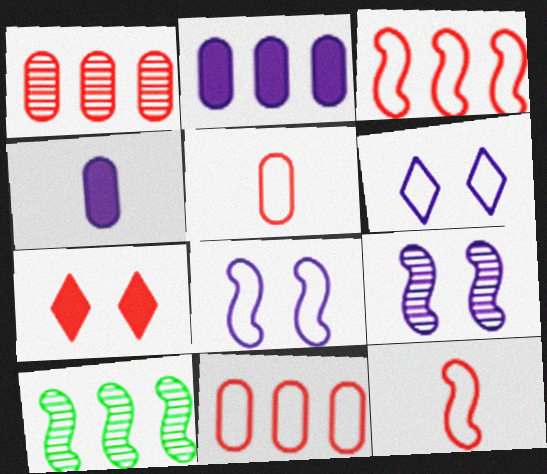[[1, 7, 12]]